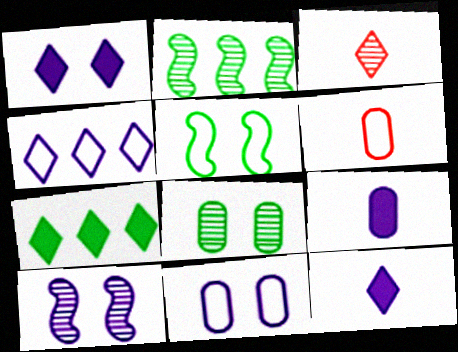[[1, 2, 6], 
[1, 10, 11], 
[4, 5, 6], 
[4, 9, 10], 
[6, 7, 10]]